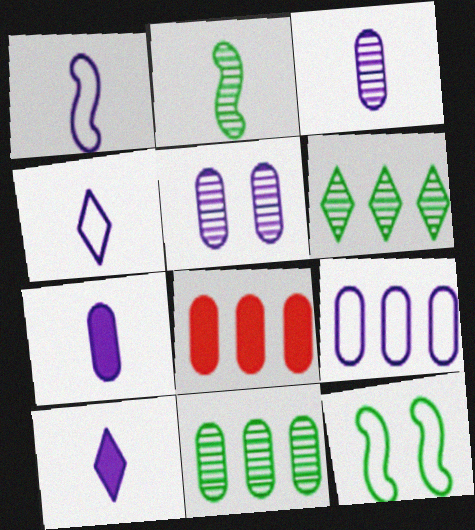[[1, 3, 10], 
[5, 7, 9], 
[8, 9, 11]]